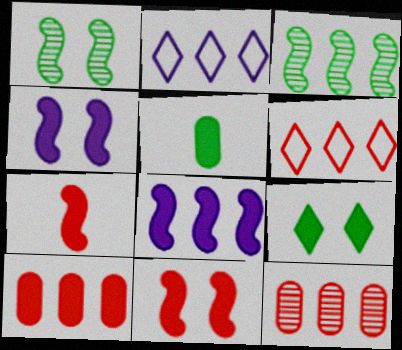[[2, 3, 10]]